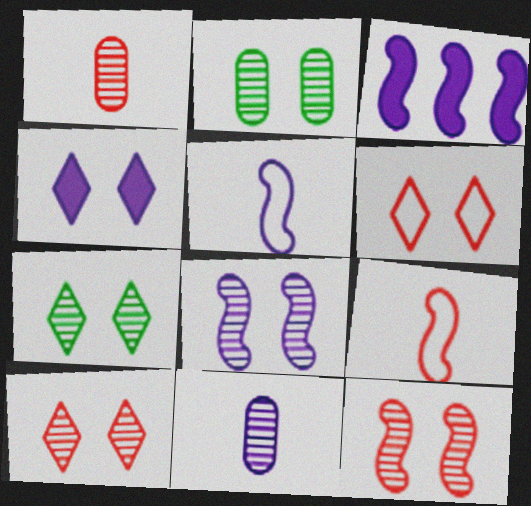[[2, 8, 10], 
[3, 5, 8], 
[4, 6, 7]]